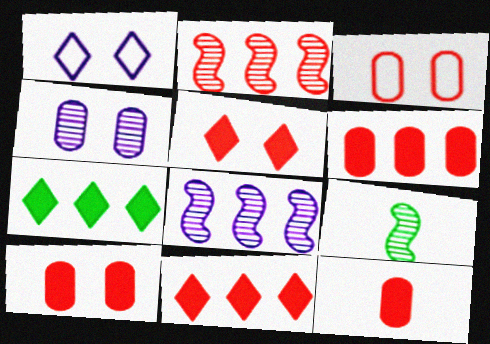[[1, 6, 9], 
[6, 10, 12]]